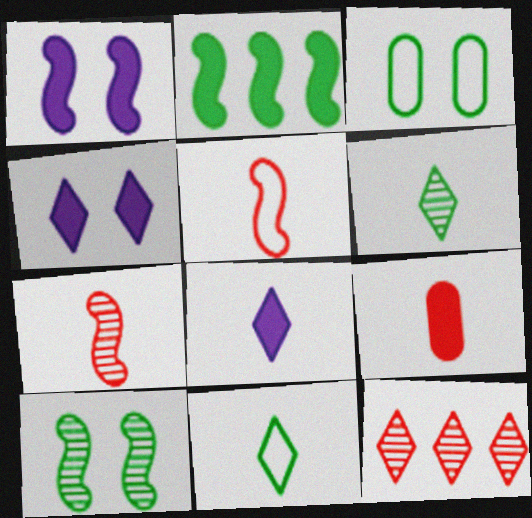[[2, 3, 6], 
[2, 4, 9], 
[4, 11, 12]]